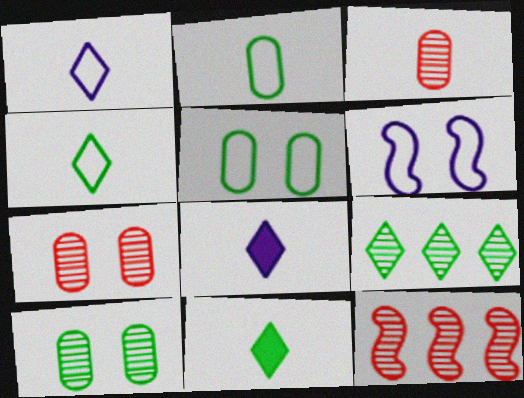[[5, 8, 12]]